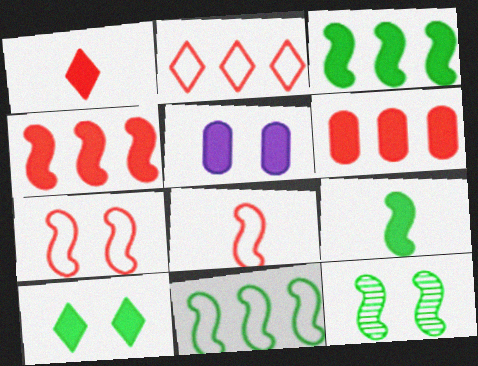[[1, 3, 5], 
[9, 11, 12]]